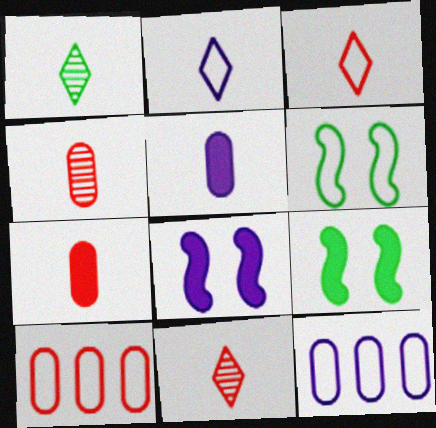[[1, 8, 10], 
[2, 6, 10], 
[3, 6, 12], 
[9, 11, 12]]